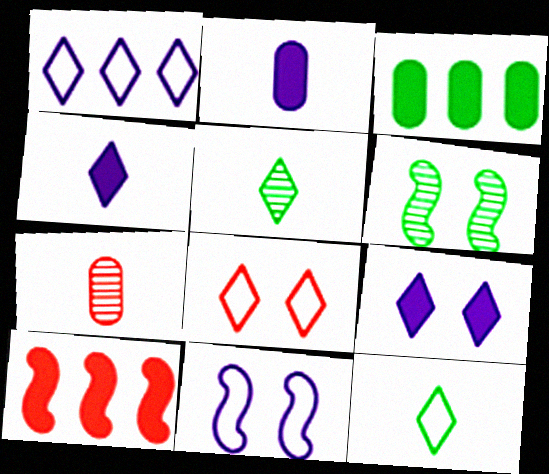[[1, 8, 12], 
[3, 6, 12], 
[7, 8, 10]]